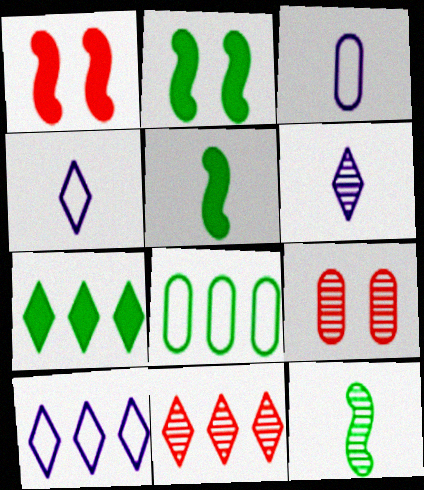[[1, 6, 8], 
[2, 3, 11], 
[5, 9, 10], 
[7, 10, 11]]